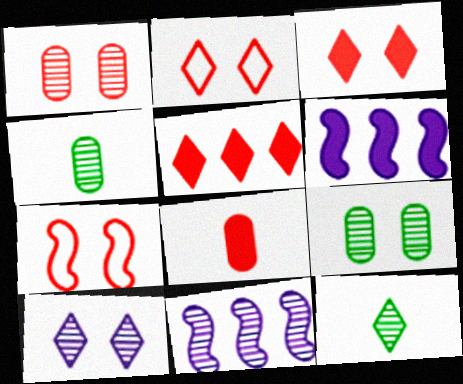[[1, 3, 7], 
[1, 11, 12], 
[2, 4, 6]]